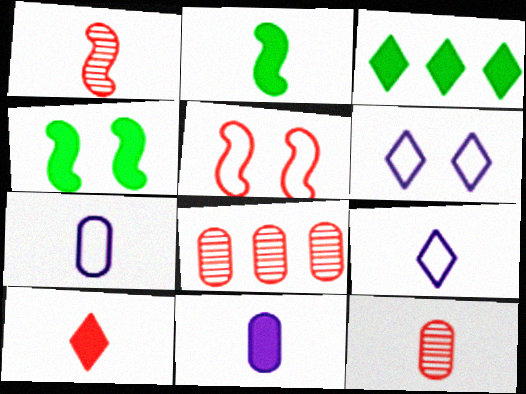[[2, 6, 8], 
[2, 9, 12], 
[2, 10, 11], 
[4, 8, 9], 
[5, 8, 10]]